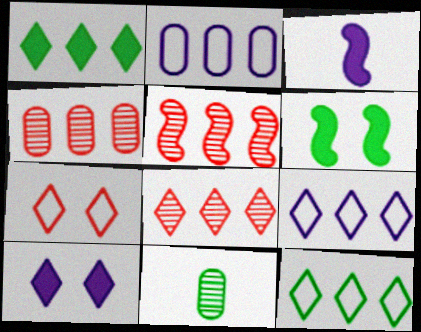[[1, 2, 5], 
[1, 8, 9], 
[4, 5, 8], 
[6, 11, 12]]